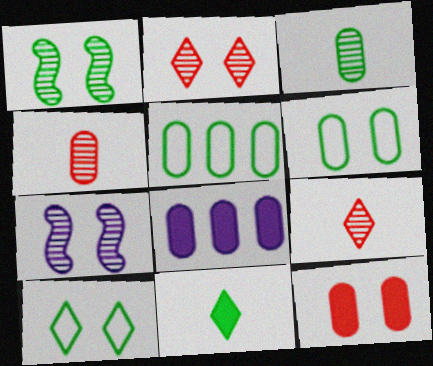[[1, 5, 11], 
[4, 6, 8], 
[7, 10, 12]]